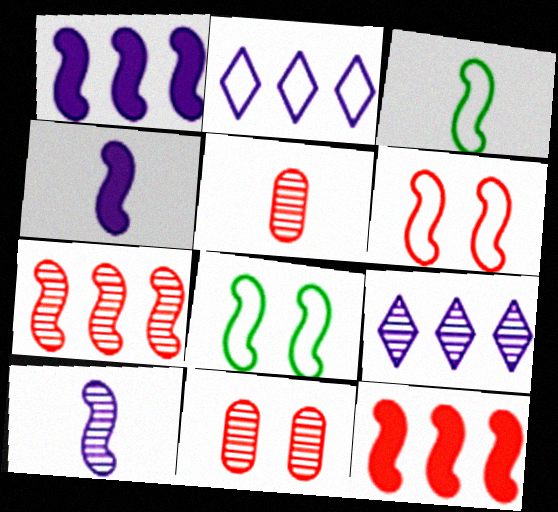[[4, 7, 8], 
[8, 10, 12]]